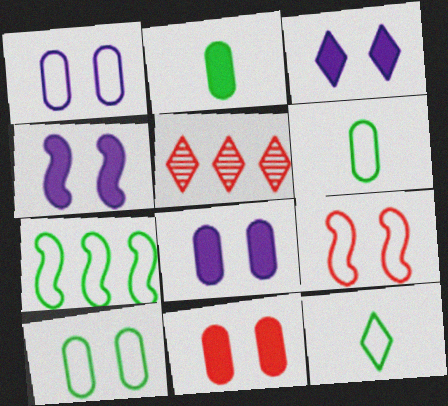[[3, 4, 8], 
[3, 5, 12], 
[4, 5, 6], 
[7, 10, 12]]